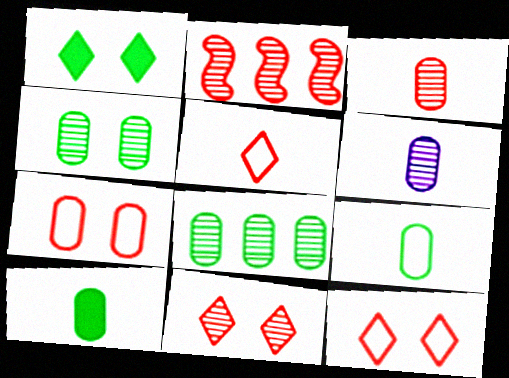[[2, 3, 11]]